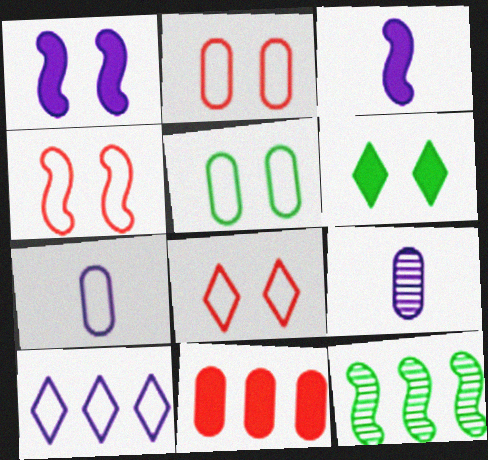[[1, 9, 10], 
[2, 4, 8], 
[3, 4, 12], 
[3, 6, 11], 
[5, 9, 11], 
[10, 11, 12]]